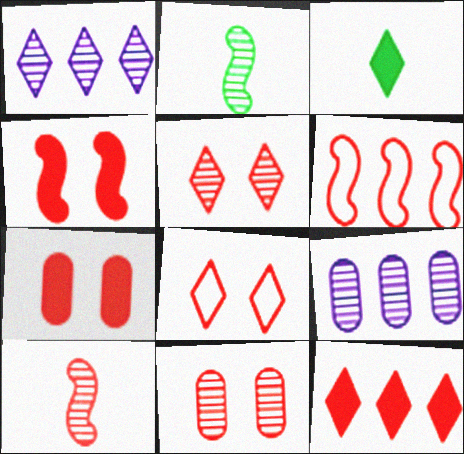[[1, 2, 11], 
[1, 3, 8], 
[2, 5, 9], 
[4, 6, 10], 
[4, 8, 11]]